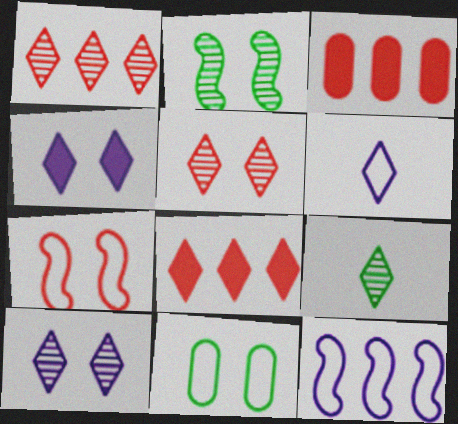[[1, 9, 10], 
[2, 3, 6]]